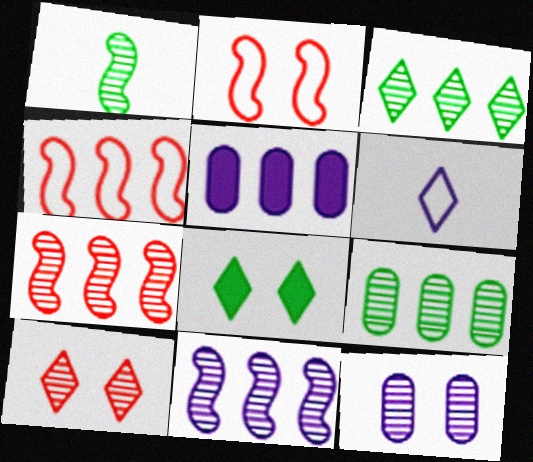[[2, 8, 12], 
[3, 4, 5]]